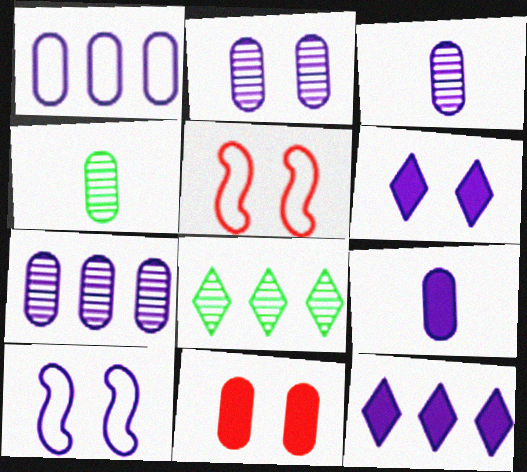[[1, 2, 9], 
[1, 4, 11], 
[2, 3, 7], 
[2, 6, 10], 
[3, 10, 12], 
[4, 5, 12], 
[5, 8, 9]]